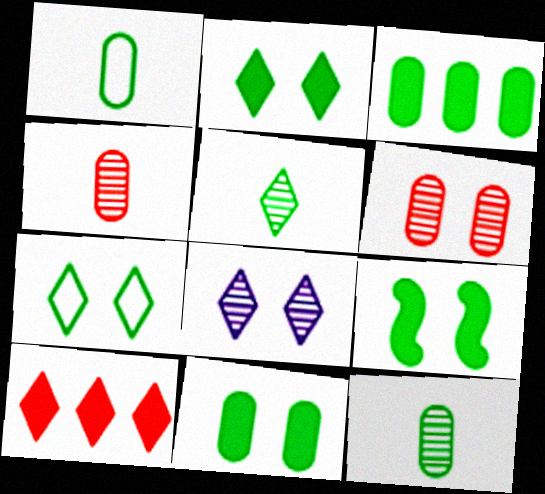[[2, 9, 11]]